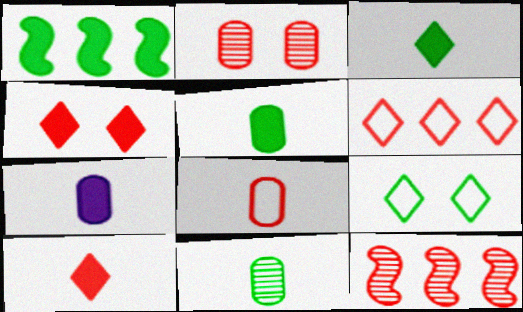[[1, 4, 7], 
[1, 9, 11], 
[4, 8, 12], 
[7, 8, 11], 
[7, 9, 12]]